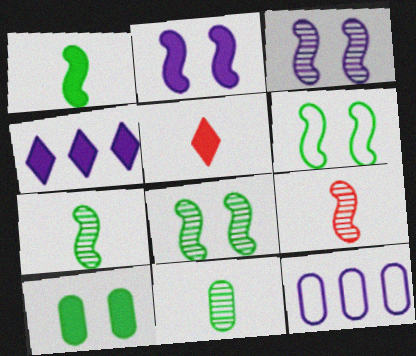[[5, 8, 12]]